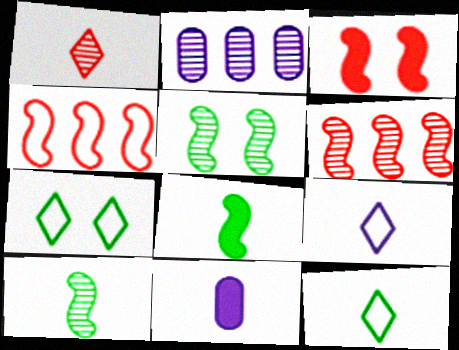[[1, 2, 5], 
[2, 3, 12], 
[6, 7, 11]]